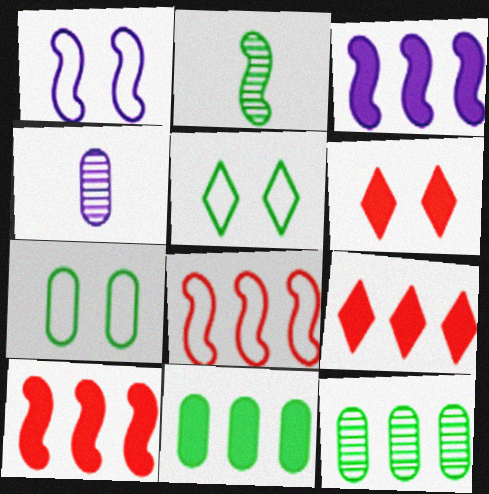[[1, 2, 10], 
[2, 5, 11], 
[3, 9, 11], 
[4, 5, 10]]